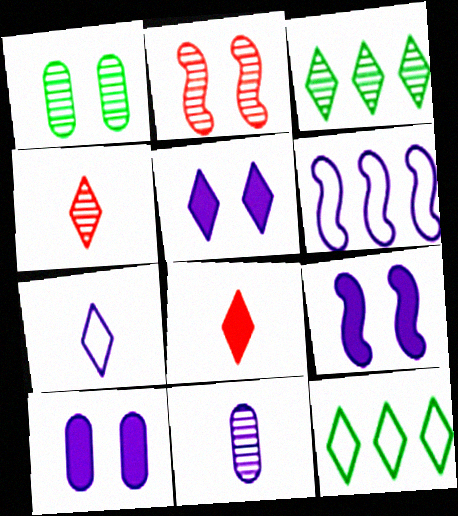[[1, 6, 8], 
[2, 3, 11], 
[4, 5, 12], 
[5, 6, 11], 
[5, 9, 10]]